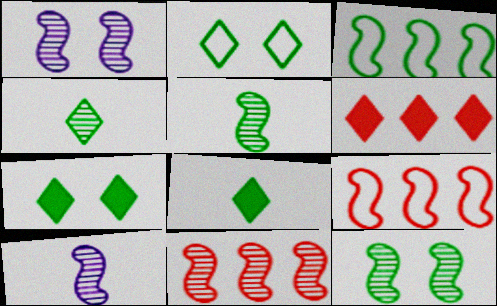[[1, 5, 11], 
[10, 11, 12]]